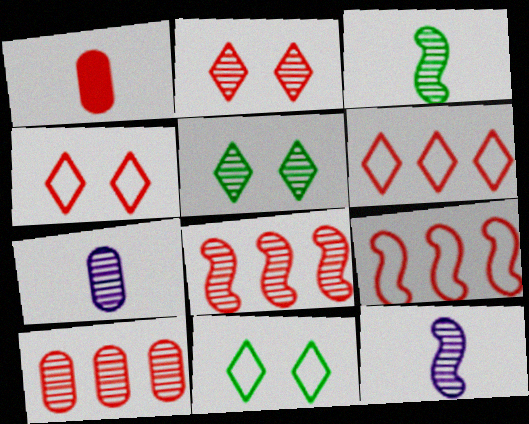[[1, 2, 9], 
[1, 4, 8], 
[5, 7, 8], 
[5, 10, 12]]